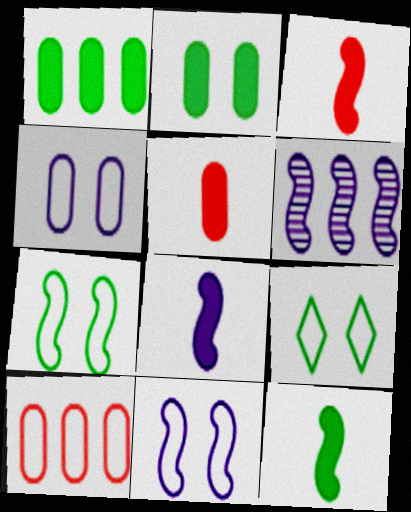[[3, 6, 7], 
[3, 8, 12], 
[5, 6, 9], 
[6, 8, 11]]